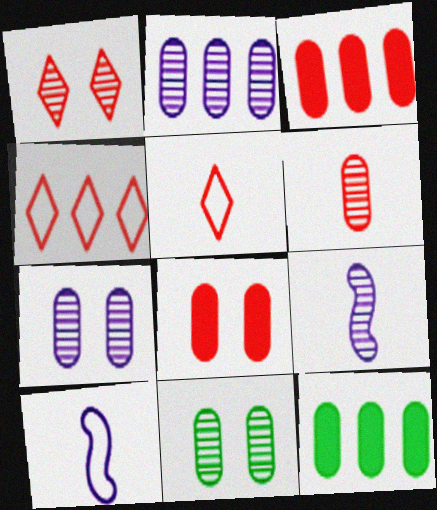[[1, 10, 12], 
[2, 6, 11]]